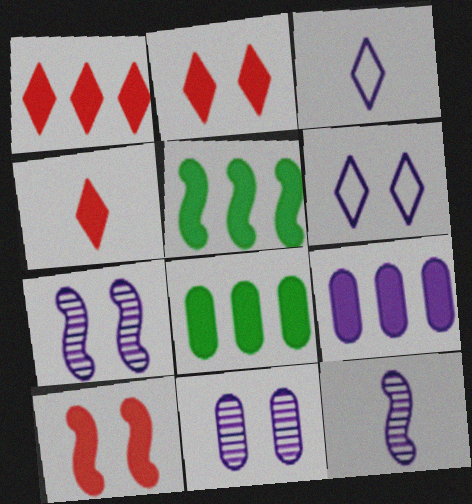[[1, 2, 4], 
[1, 5, 9], 
[3, 7, 9], 
[6, 9, 12]]